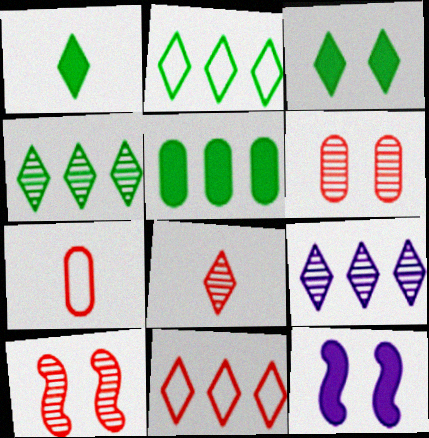[[4, 7, 12]]